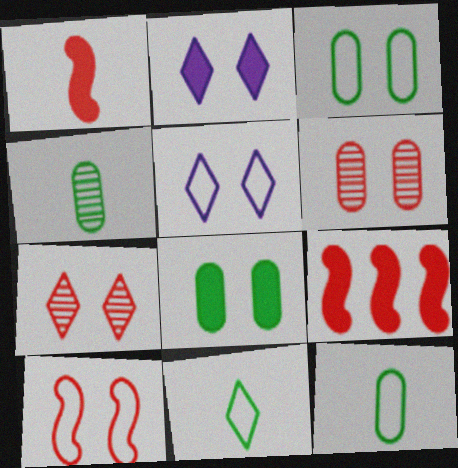[[3, 5, 10], 
[4, 5, 9]]